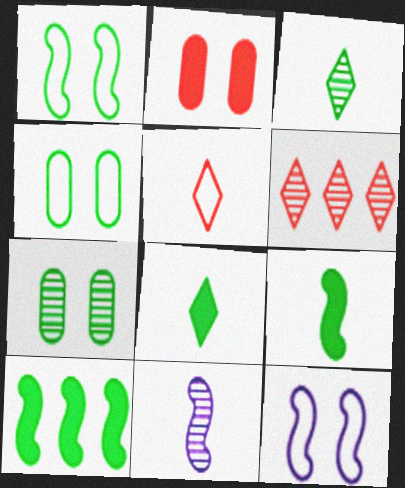[[3, 4, 10], 
[6, 7, 11]]